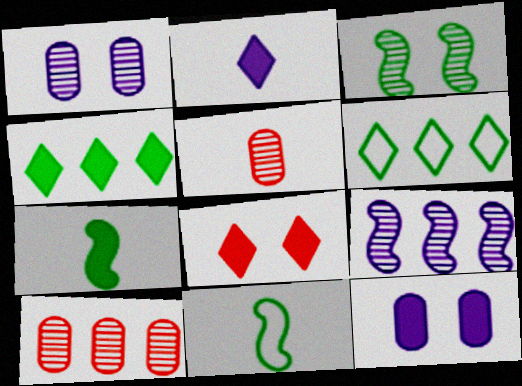[[2, 4, 8], 
[2, 5, 11]]